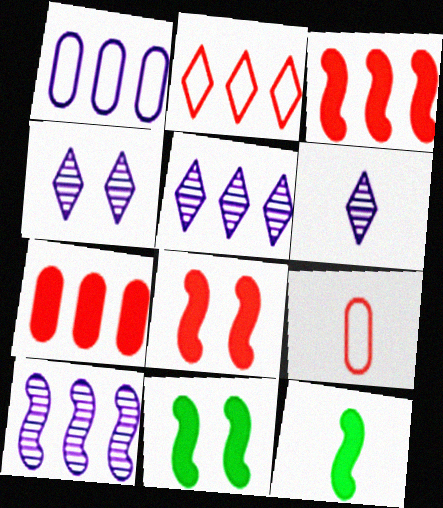[[4, 5, 6], 
[5, 9, 11], 
[6, 9, 12]]